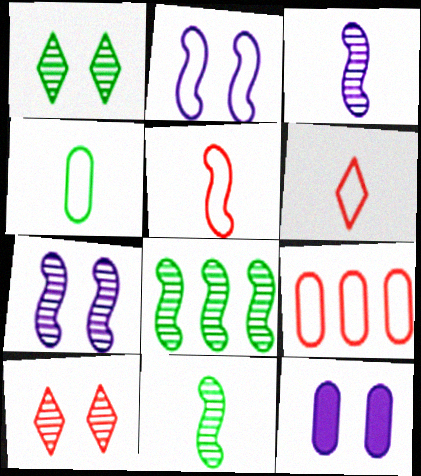[[6, 8, 12]]